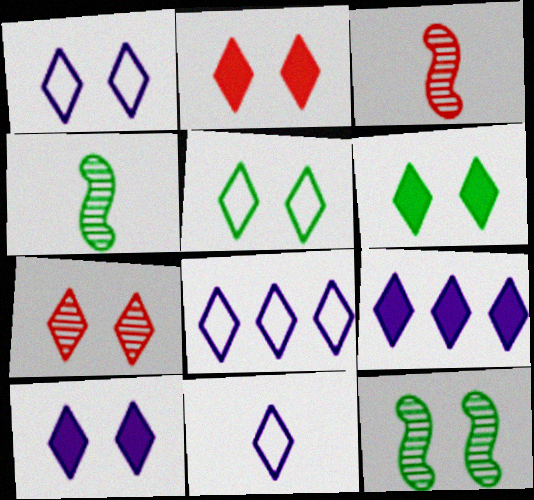[[1, 6, 7], 
[1, 8, 11], 
[2, 6, 10], 
[5, 7, 10]]